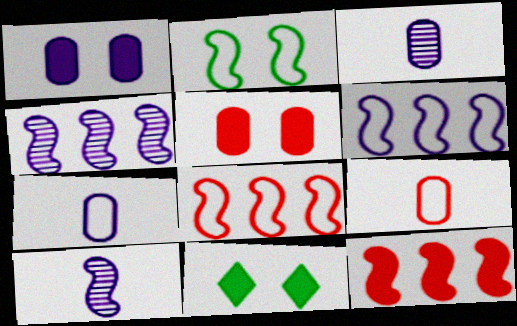[[2, 10, 12], 
[3, 8, 11], 
[4, 9, 11]]